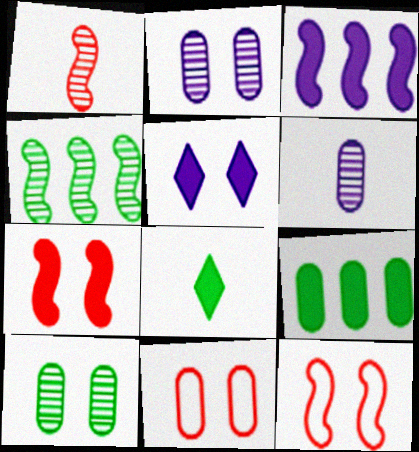[[5, 10, 12], 
[6, 9, 11]]